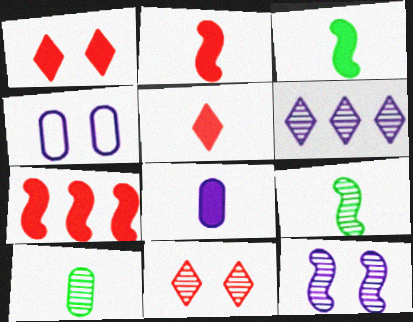[[3, 5, 8]]